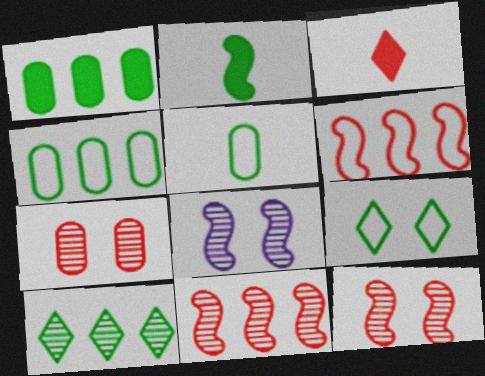[[2, 6, 8], 
[3, 4, 8], 
[3, 6, 7]]